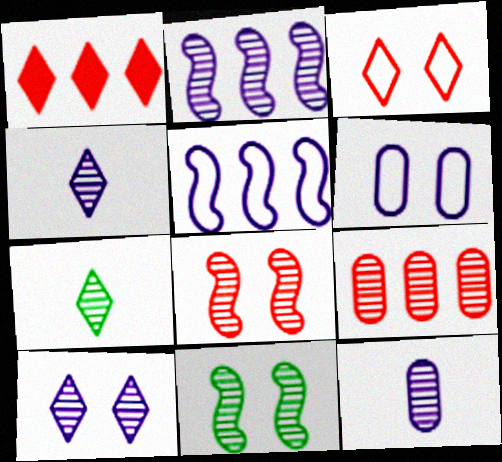[[2, 10, 12], 
[4, 9, 11]]